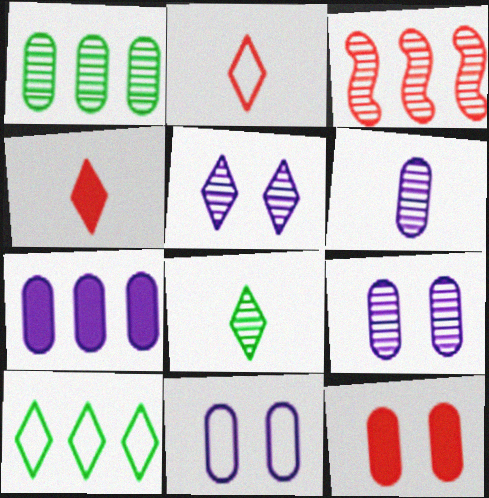[[2, 3, 12], 
[3, 7, 10], 
[3, 8, 9], 
[4, 5, 10], 
[6, 7, 11]]